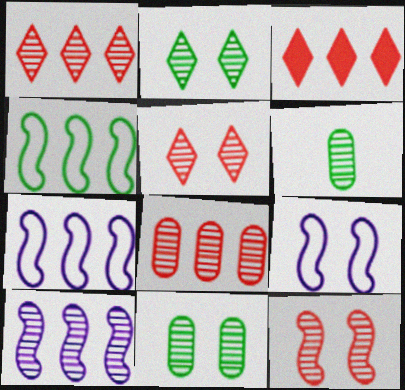[[3, 6, 9], 
[5, 6, 10]]